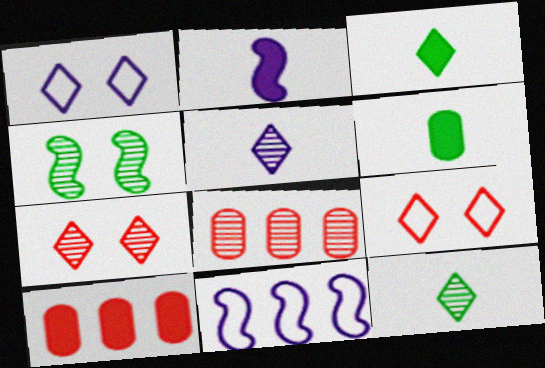[[4, 5, 8], 
[6, 7, 11]]